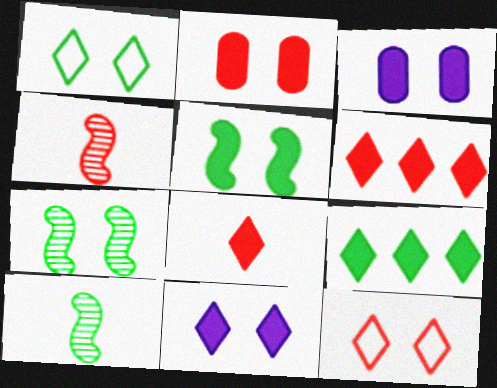[[2, 5, 11], 
[3, 7, 12], 
[8, 9, 11]]